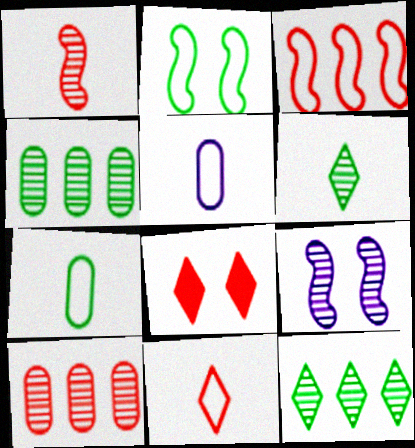[[6, 9, 10]]